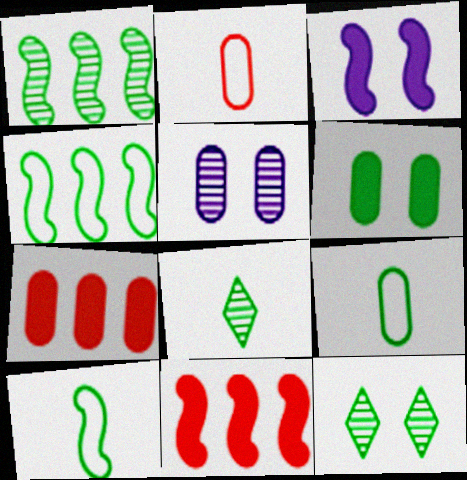[[4, 6, 8], 
[5, 7, 9]]